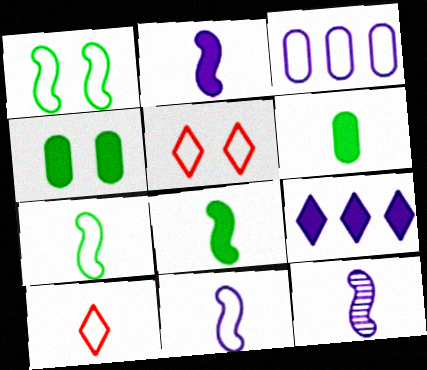[[1, 3, 10], 
[2, 11, 12], 
[3, 5, 7], 
[6, 10, 12]]